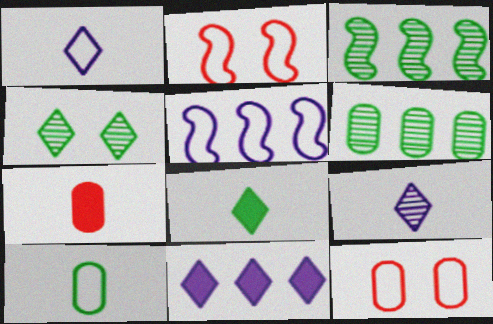[[4, 5, 7]]